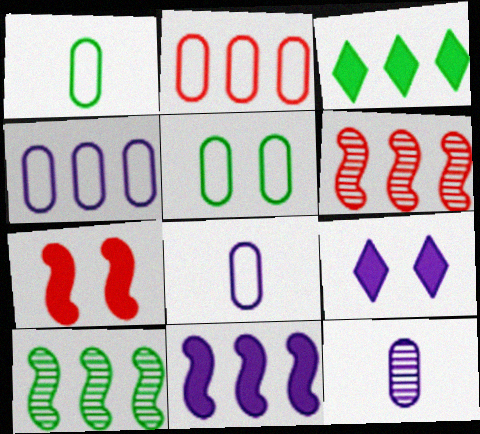[[1, 6, 9], 
[2, 5, 8], 
[3, 4, 6]]